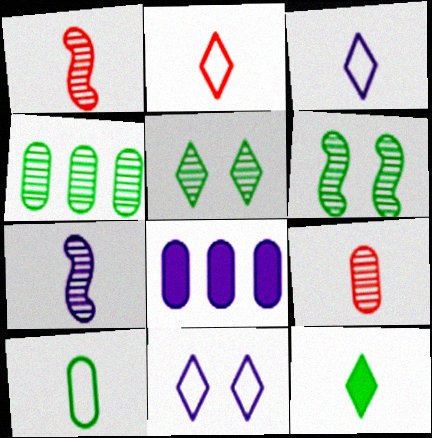[[2, 6, 8], 
[7, 8, 11]]